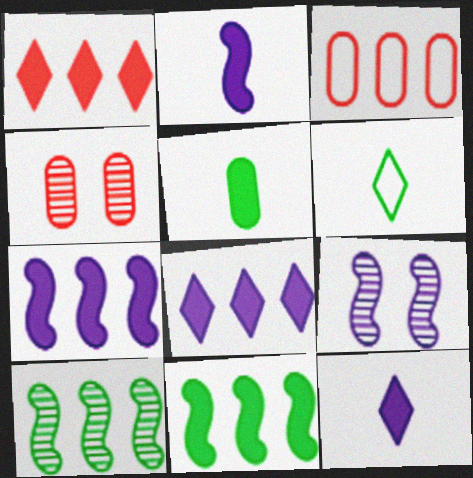[[3, 8, 10], 
[4, 6, 7]]